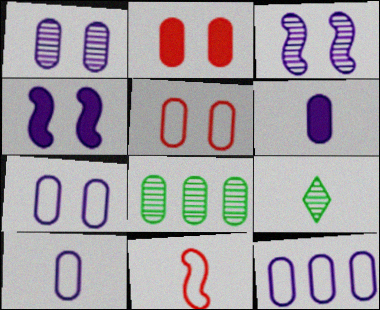[[1, 6, 12], 
[2, 8, 10], 
[5, 6, 8], 
[6, 9, 11], 
[7, 10, 12]]